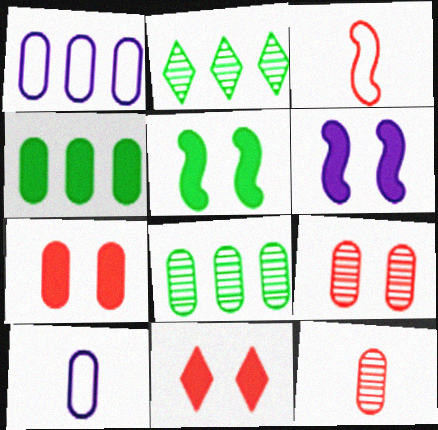[[4, 9, 10], 
[7, 8, 10]]